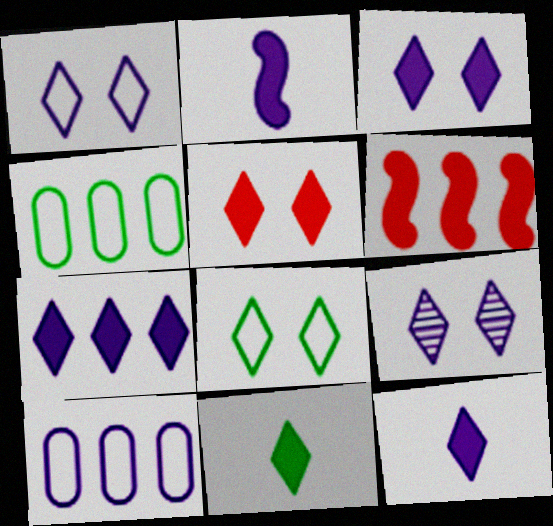[[1, 3, 9], 
[2, 9, 10], 
[3, 7, 12], 
[5, 7, 11], 
[5, 8, 9]]